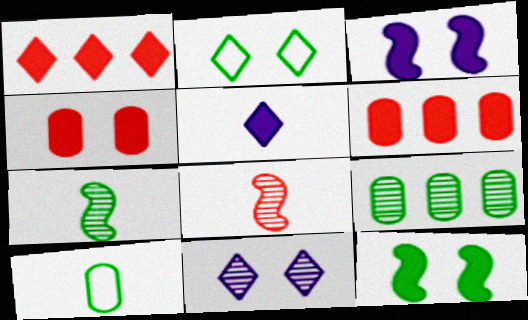[[5, 6, 12], 
[5, 8, 10], 
[8, 9, 11]]